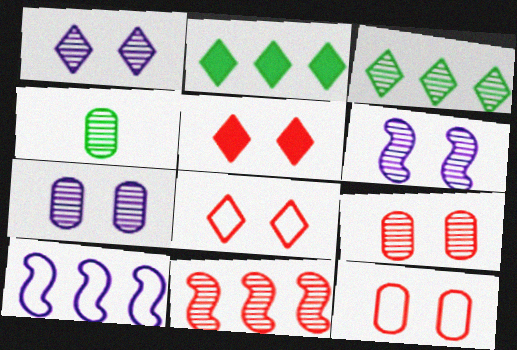[[1, 4, 11], 
[1, 6, 7], 
[4, 5, 10]]